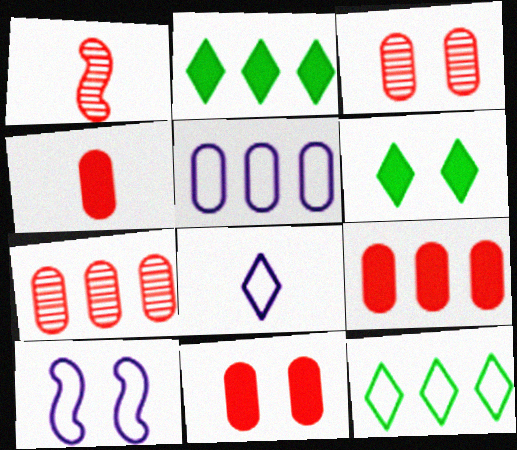[[1, 5, 6], 
[3, 6, 10], 
[4, 9, 11], 
[5, 8, 10]]